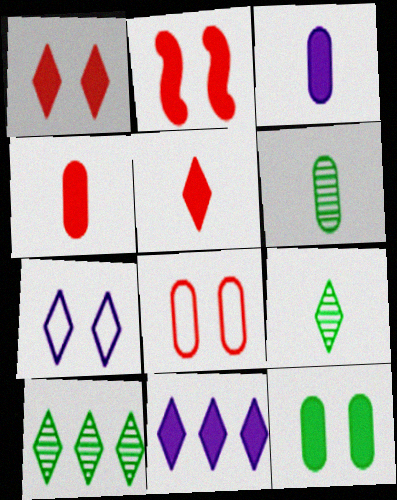[[5, 7, 10]]